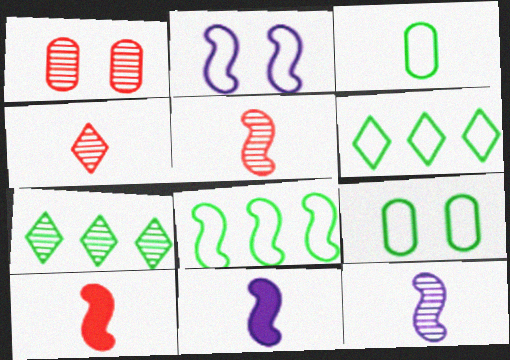[[1, 6, 11], 
[1, 7, 12], 
[3, 4, 11]]